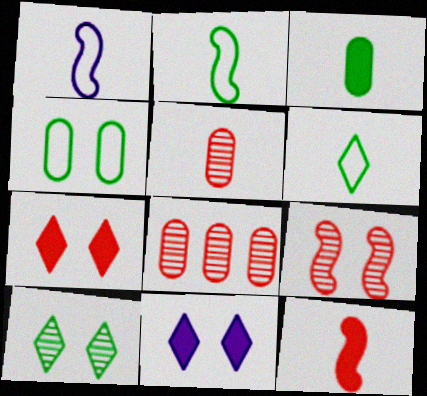[[2, 8, 11], 
[4, 9, 11]]